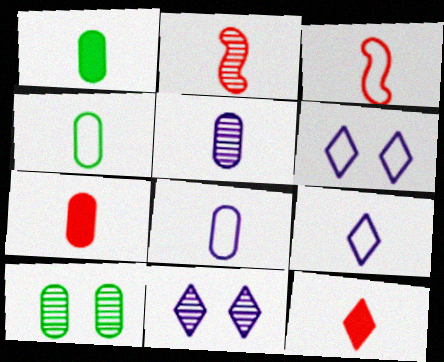[[1, 2, 9], 
[3, 4, 9], 
[4, 5, 7]]